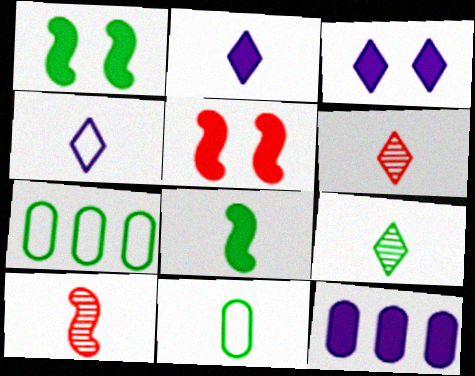[[1, 7, 9], 
[2, 10, 11], 
[3, 7, 10], 
[8, 9, 11]]